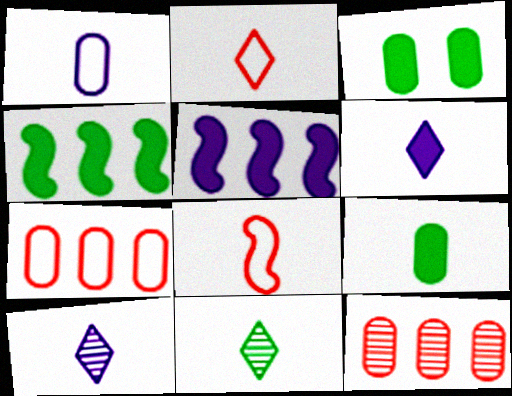[[1, 3, 12], 
[2, 6, 11], 
[8, 9, 10]]